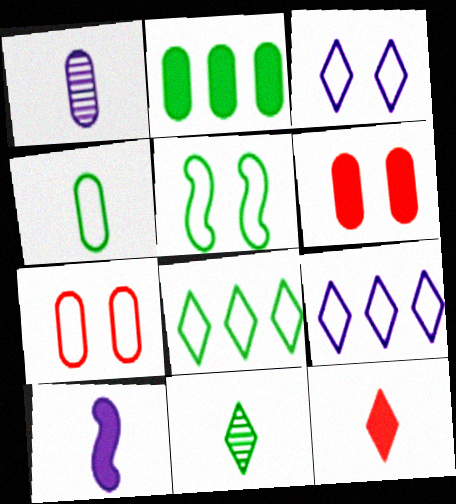[[1, 2, 7], 
[2, 5, 11], 
[3, 5, 7], 
[4, 5, 8]]